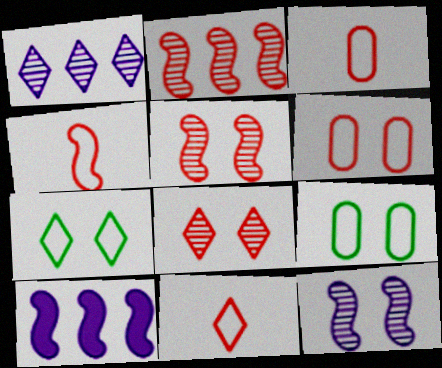[[3, 4, 11]]